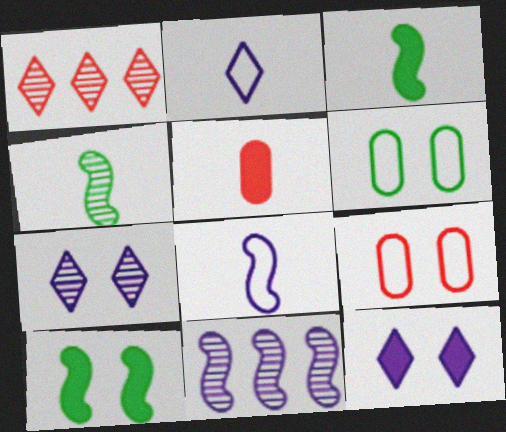[[2, 4, 5], 
[7, 9, 10]]